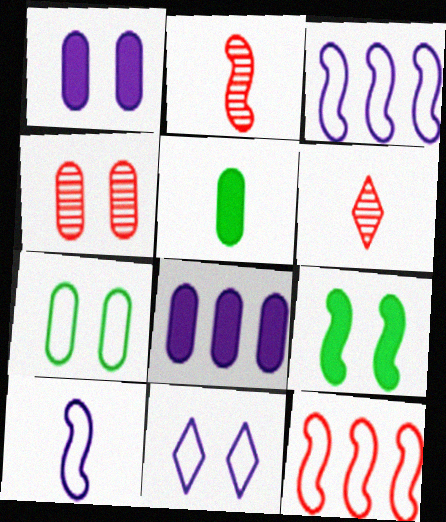[[1, 4, 7], 
[2, 3, 9], 
[4, 9, 11], 
[5, 6, 10]]